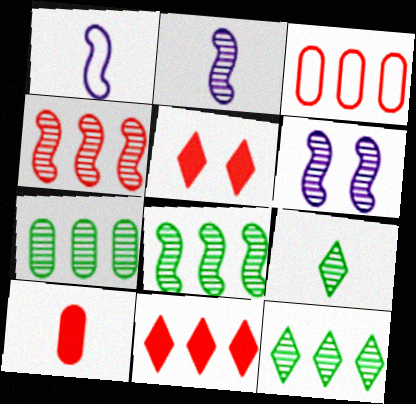[[1, 5, 7], 
[1, 9, 10], 
[3, 4, 11], 
[7, 8, 12]]